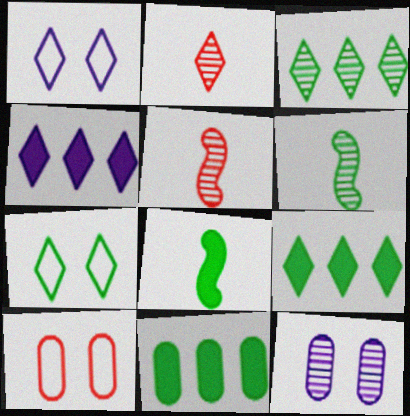[[1, 2, 9], 
[1, 5, 11], 
[2, 4, 7], 
[3, 5, 12], 
[4, 6, 10], 
[6, 7, 11]]